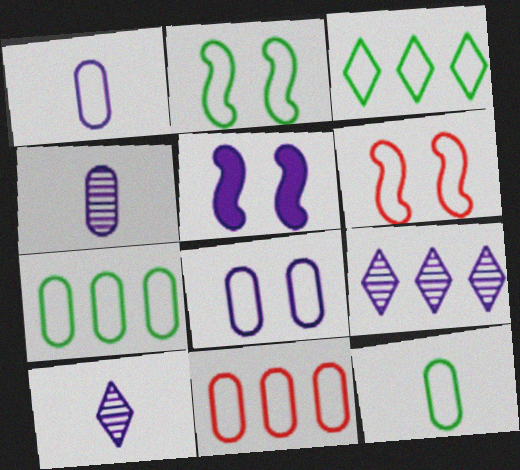[[1, 3, 6], 
[1, 5, 9], 
[2, 3, 12], 
[8, 11, 12]]